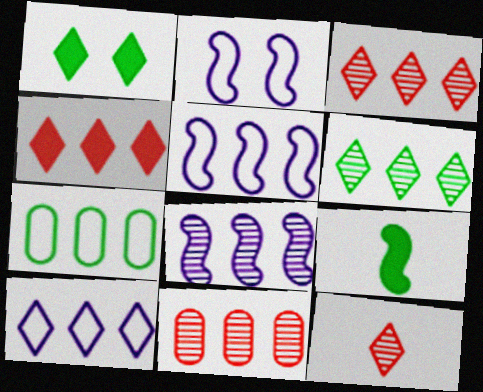[[1, 10, 12], 
[4, 6, 10], 
[4, 7, 8], 
[6, 8, 11]]